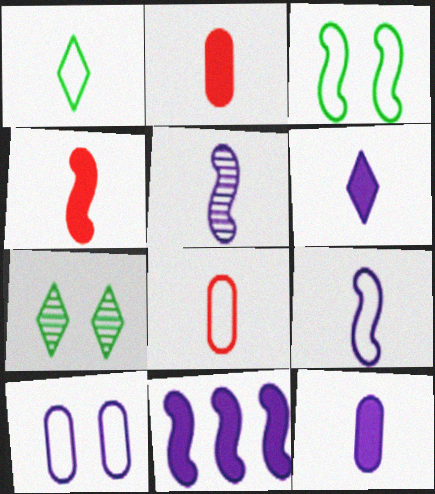[[1, 2, 5], 
[1, 8, 9], 
[7, 8, 11]]